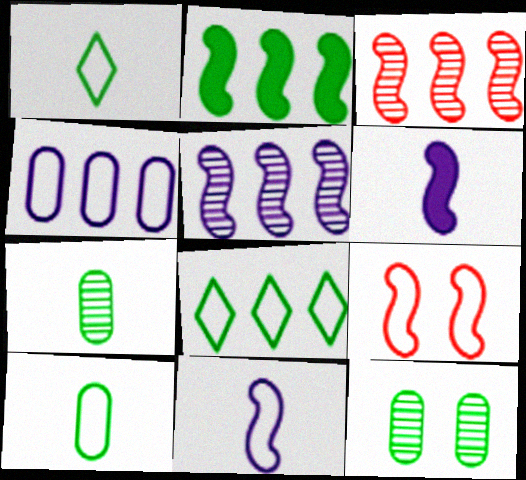[[1, 2, 12], 
[1, 4, 9]]